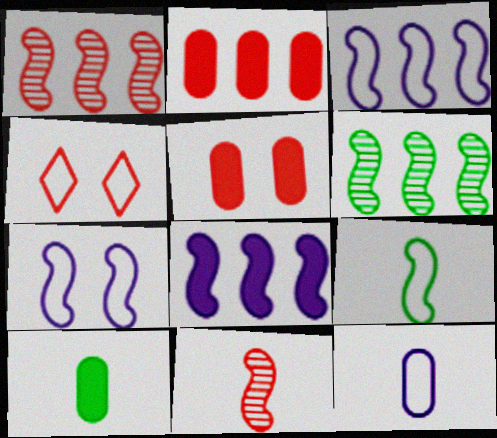[[2, 4, 11]]